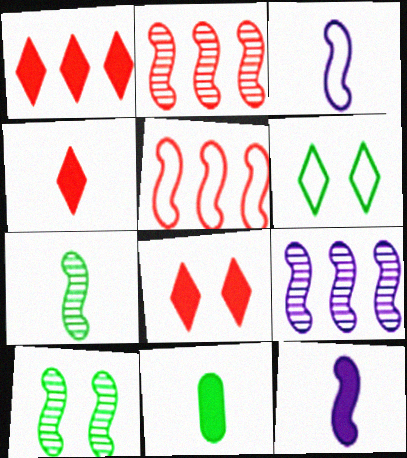[[1, 4, 8], 
[4, 11, 12], 
[5, 10, 12]]